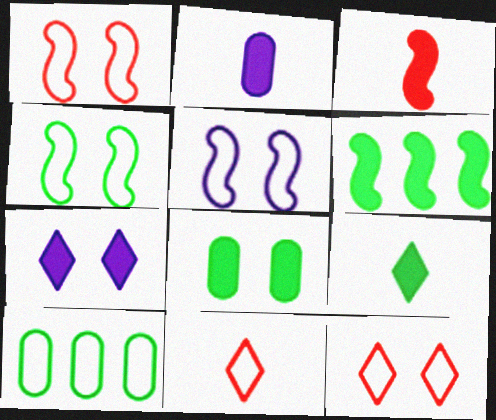[[1, 4, 5], 
[2, 3, 9], 
[5, 10, 11], 
[6, 8, 9]]